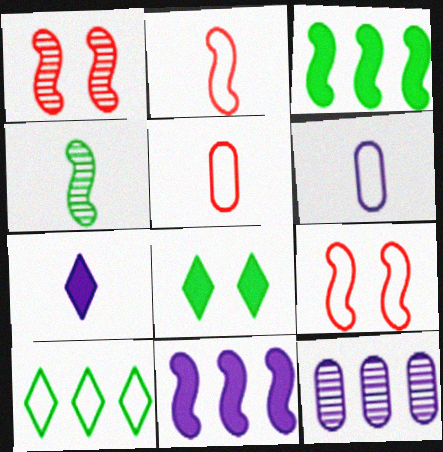[[2, 8, 12], 
[4, 5, 7], 
[4, 9, 11], 
[6, 9, 10]]